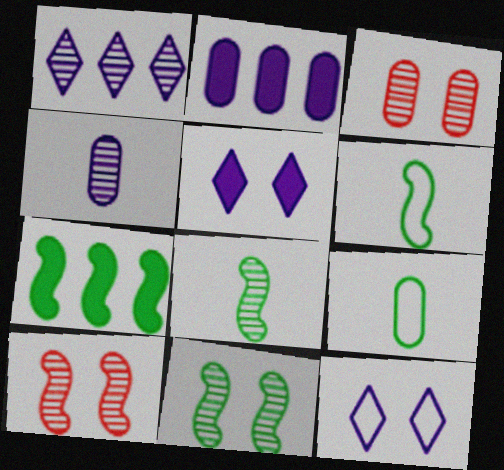[[1, 3, 8], 
[2, 3, 9], 
[6, 7, 11]]